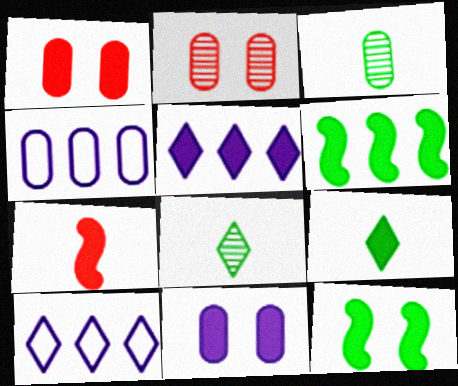[[1, 3, 4]]